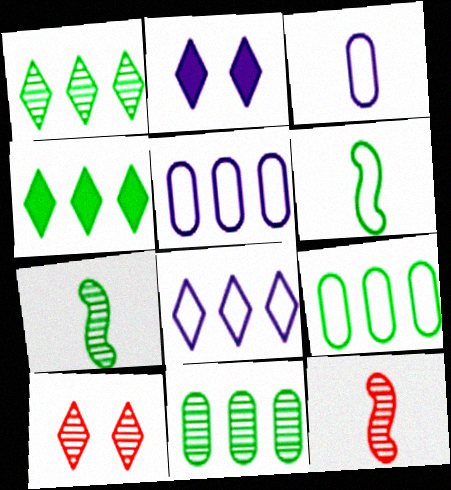[[2, 9, 12]]